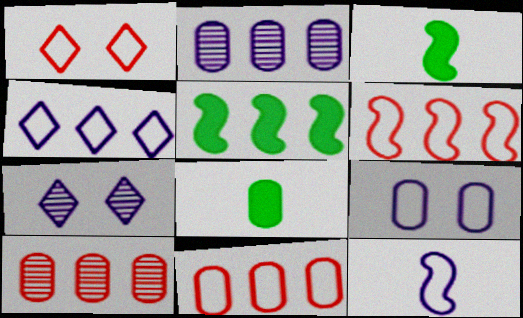[[1, 2, 3], 
[3, 7, 11], 
[4, 5, 10], 
[4, 9, 12], 
[6, 7, 8], 
[8, 9, 10]]